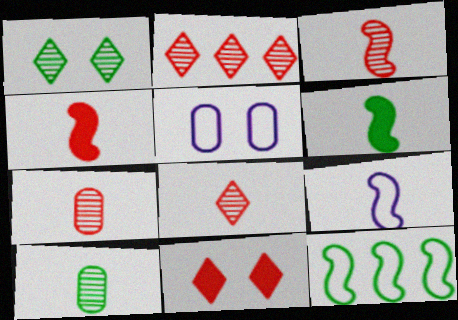[[2, 5, 6], 
[3, 6, 9], 
[3, 7, 8]]